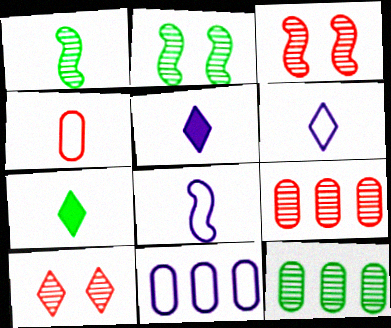[[1, 4, 5], 
[3, 7, 11]]